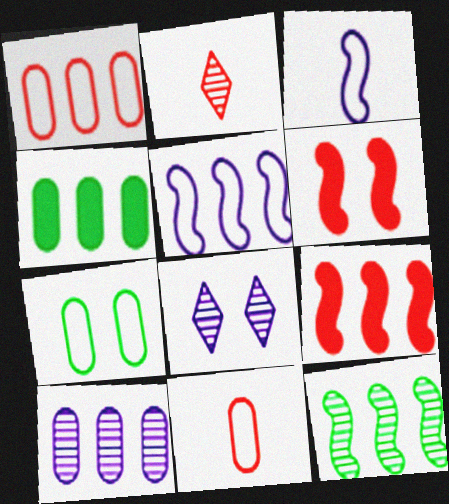[[1, 2, 6], 
[1, 4, 10], 
[3, 6, 12], 
[5, 9, 12], 
[6, 7, 8]]